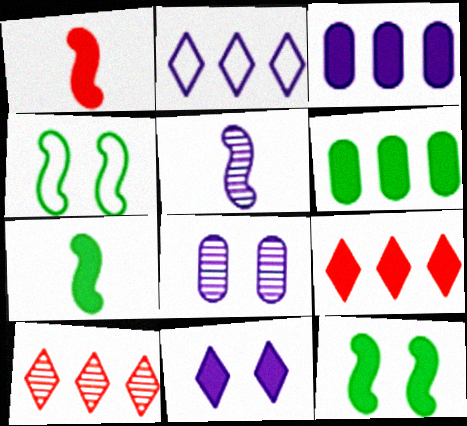[[1, 6, 11]]